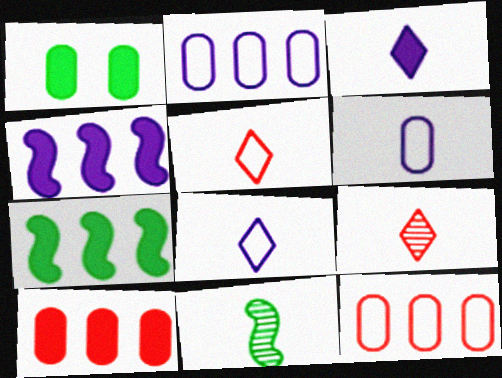[]